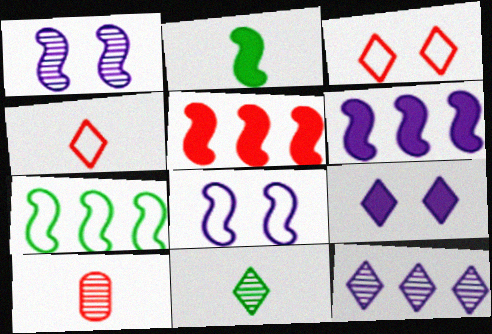[[3, 5, 10], 
[7, 9, 10]]